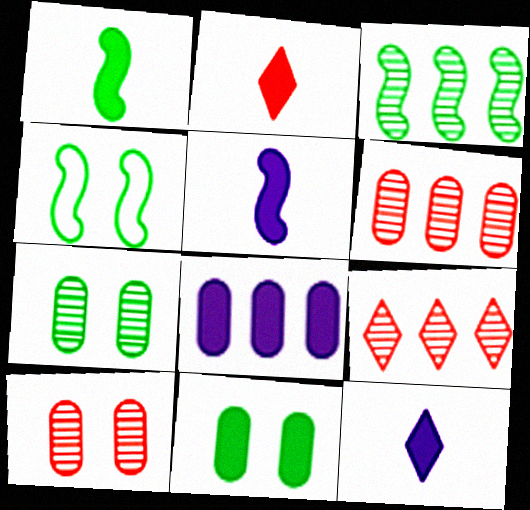[[1, 3, 4], 
[4, 6, 12]]